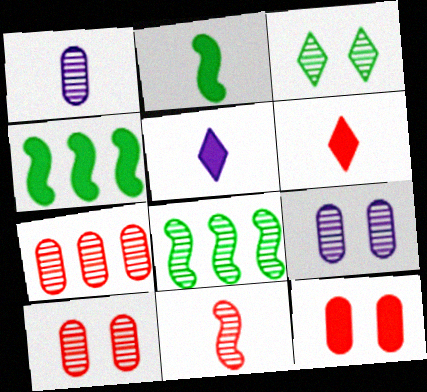[[4, 5, 12]]